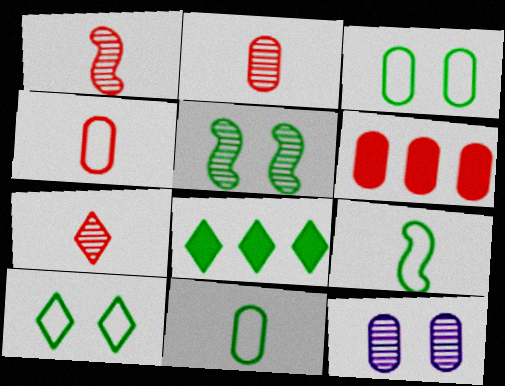[[1, 2, 7], 
[5, 8, 11], 
[6, 11, 12]]